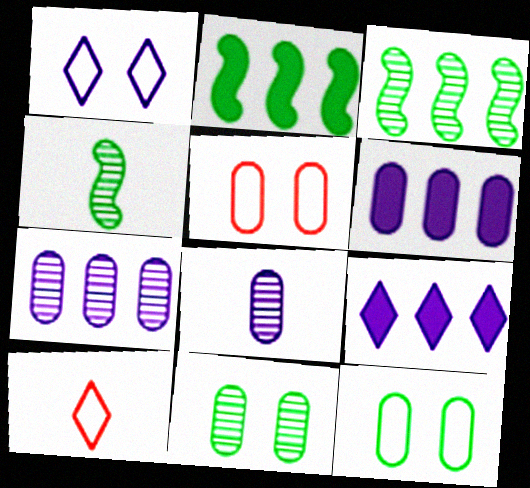[[4, 5, 9]]